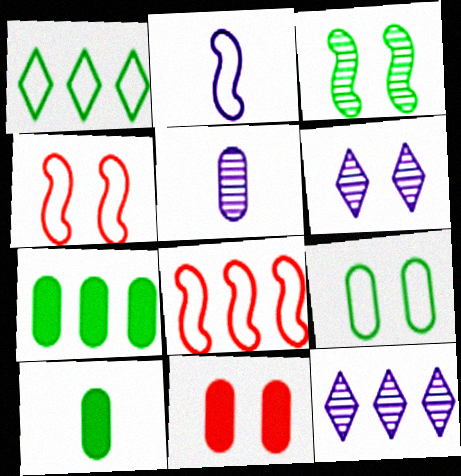[[1, 3, 10], 
[4, 10, 12], 
[6, 8, 10], 
[7, 8, 12]]